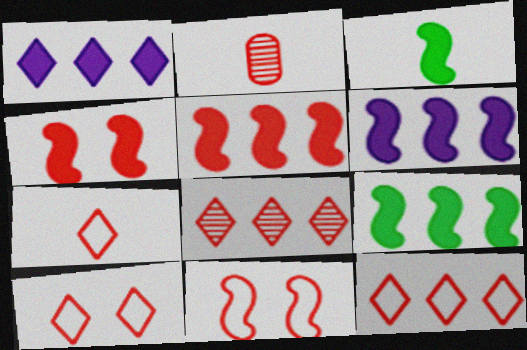[[2, 4, 12], 
[2, 5, 10], 
[3, 4, 6], 
[5, 6, 9], 
[7, 10, 12]]